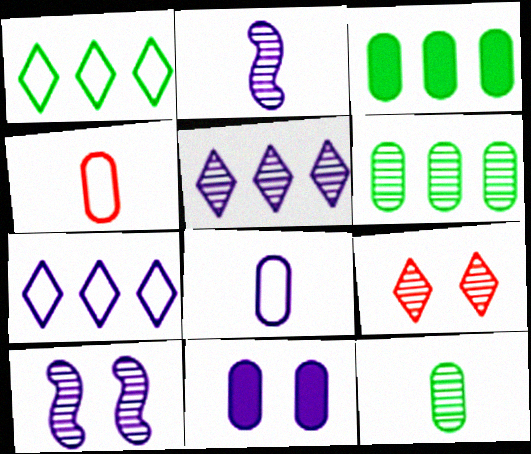[[2, 6, 9], 
[2, 7, 11], 
[4, 6, 11]]